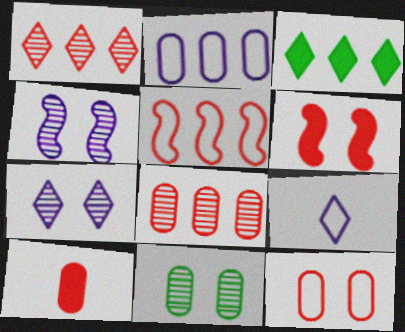[[2, 10, 11], 
[8, 10, 12]]